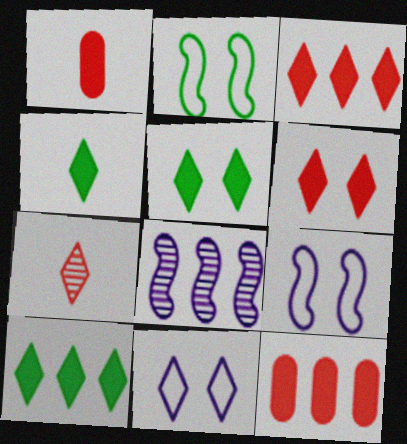[[4, 5, 10], 
[7, 10, 11]]